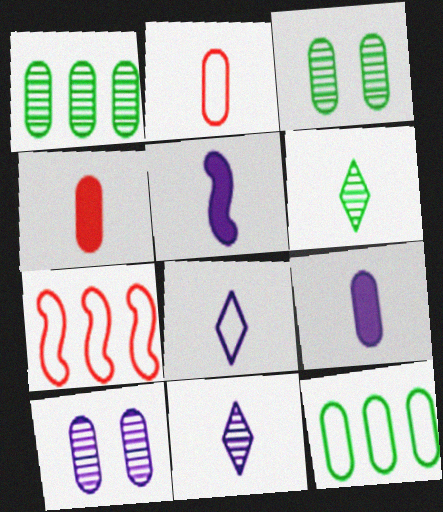[[2, 5, 6], 
[4, 10, 12]]